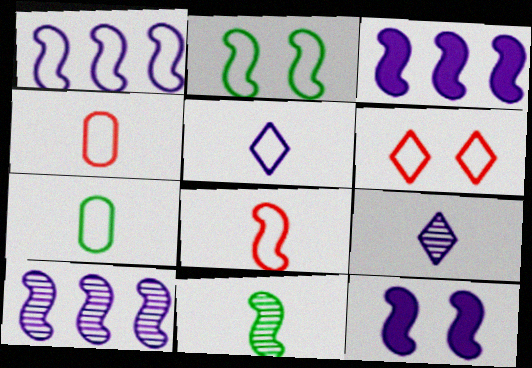[[1, 2, 8], 
[1, 3, 10], 
[1, 6, 7], 
[5, 7, 8]]